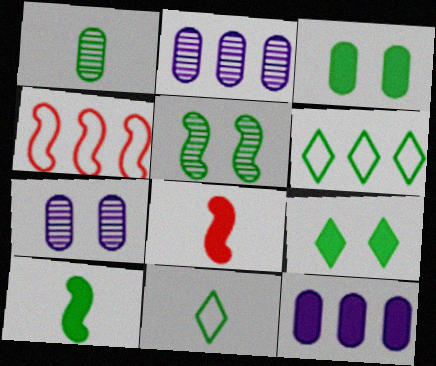[[1, 10, 11], 
[6, 7, 8], 
[8, 9, 12]]